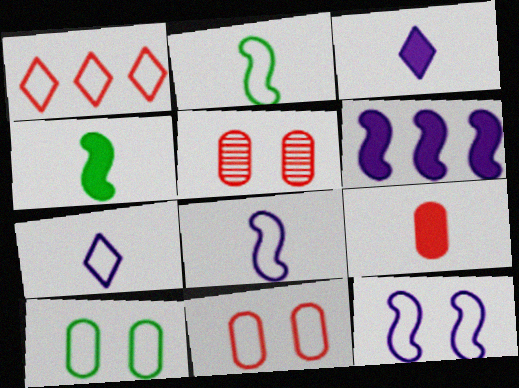[[1, 8, 10], 
[3, 4, 9]]